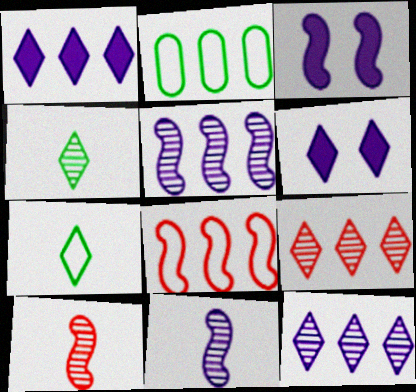[[2, 6, 10], 
[6, 7, 9]]